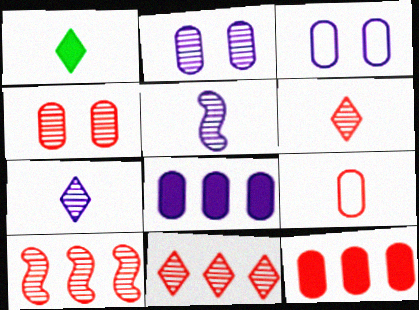[[1, 3, 10], 
[1, 5, 9], 
[4, 6, 10], 
[4, 9, 12]]